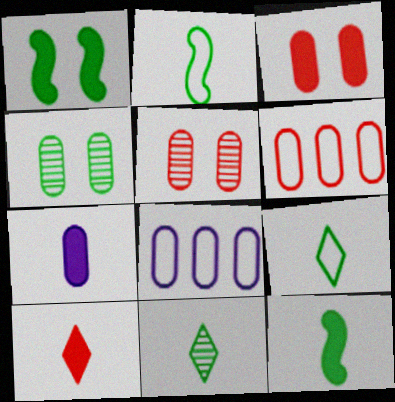[[4, 6, 7], 
[7, 10, 12]]